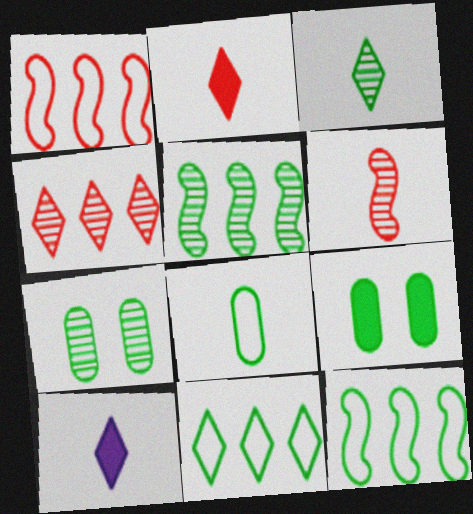[[1, 7, 10], 
[3, 5, 7], 
[3, 9, 12], 
[6, 8, 10]]